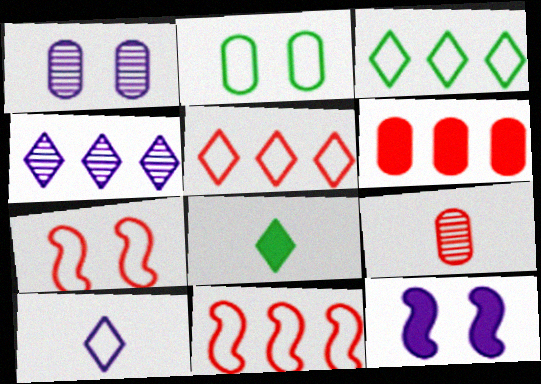[[1, 8, 11], 
[2, 10, 11], 
[3, 9, 12], 
[6, 8, 12]]